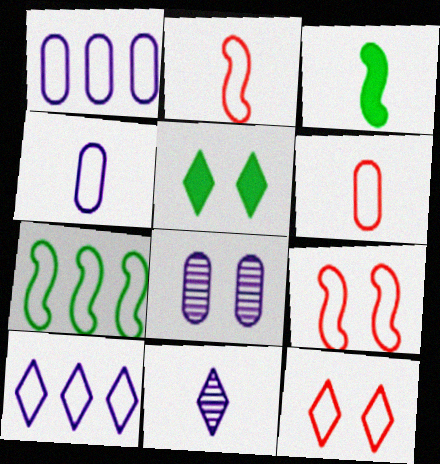[[3, 6, 11], 
[4, 7, 12], 
[5, 8, 9]]